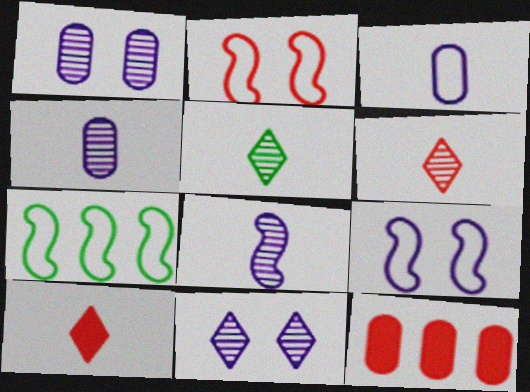[[1, 7, 10], 
[2, 6, 12], 
[5, 9, 12]]